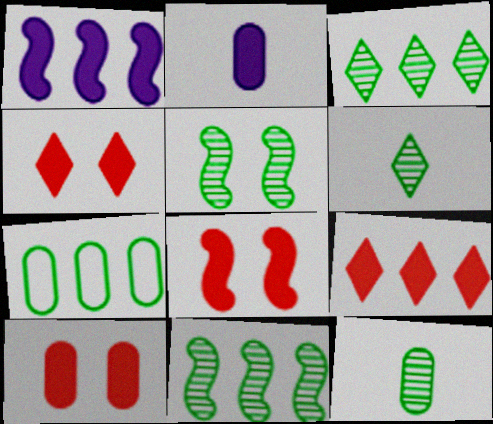[[3, 5, 12], 
[4, 8, 10]]